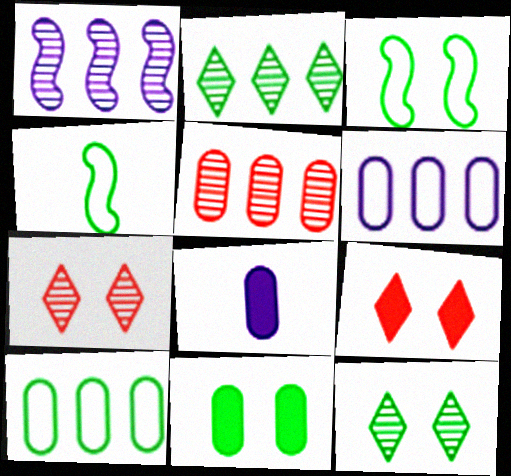[[1, 2, 5], 
[2, 4, 11], 
[3, 11, 12]]